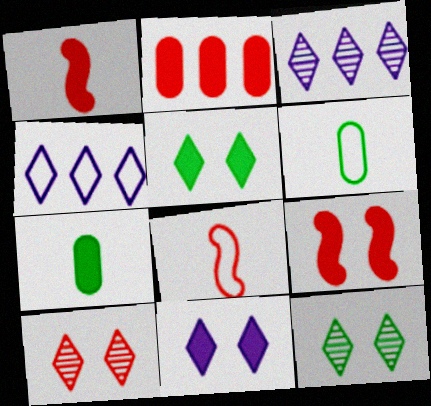[[2, 8, 10], 
[3, 6, 9]]